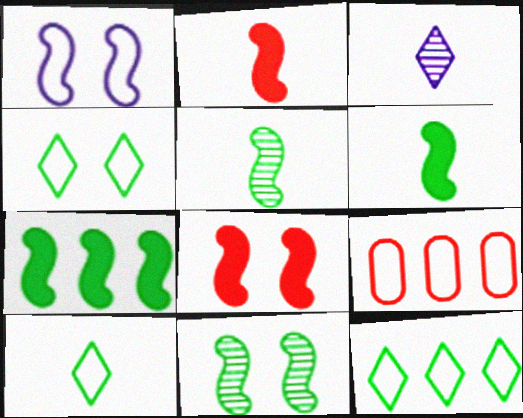[[1, 8, 11], 
[1, 9, 10], 
[4, 10, 12]]